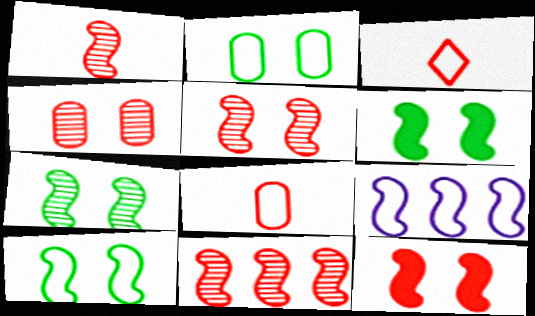[[1, 5, 11], 
[1, 6, 9], 
[2, 3, 9], 
[6, 7, 10]]